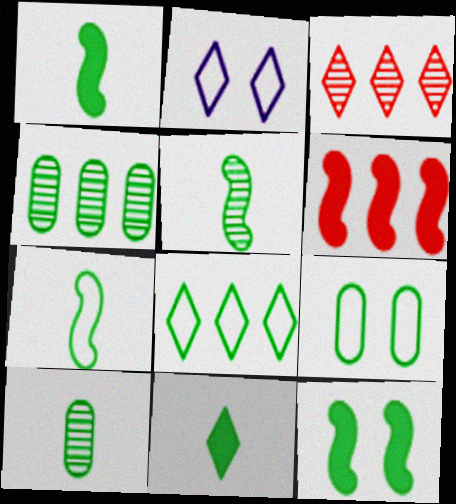[[1, 5, 7], 
[2, 3, 11], 
[2, 6, 10], 
[7, 8, 9], 
[7, 10, 11], 
[8, 10, 12]]